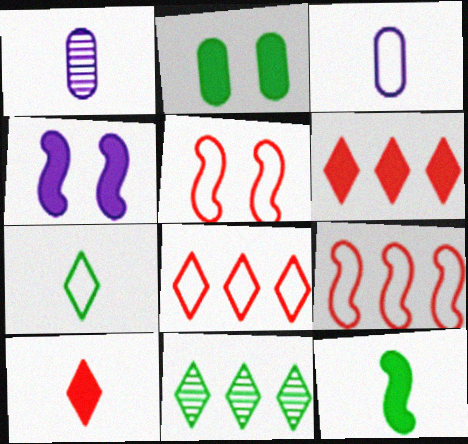[]